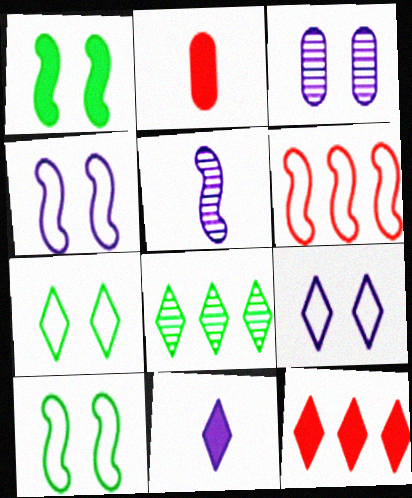[[1, 5, 6], 
[2, 4, 8]]